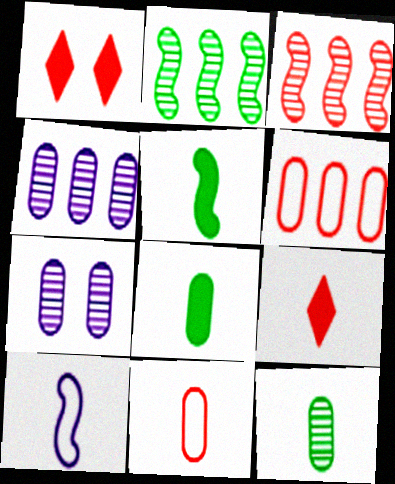[[1, 3, 11], 
[6, 7, 8], 
[9, 10, 12]]